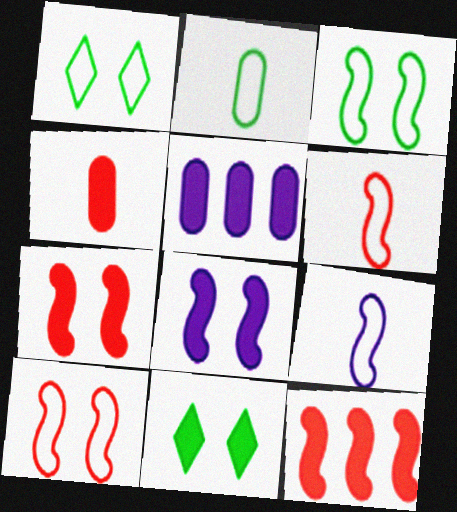[]